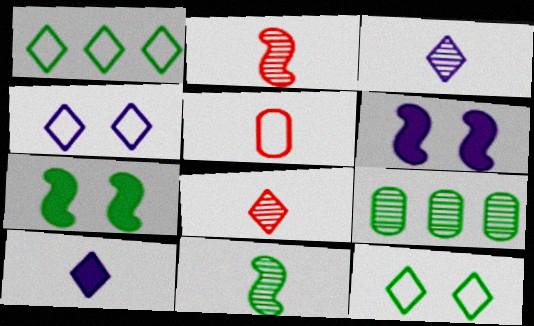[[5, 10, 11]]